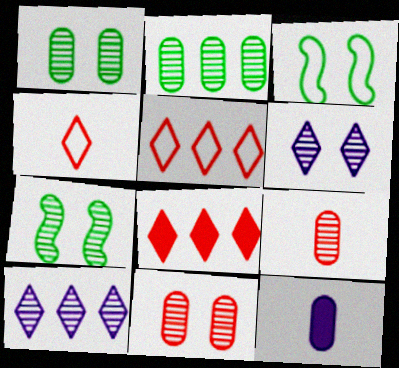[[5, 7, 12], 
[6, 7, 11], 
[7, 9, 10]]